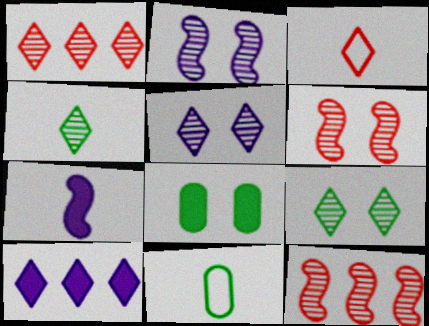[[1, 4, 5], 
[3, 9, 10], 
[6, 10, 11]]